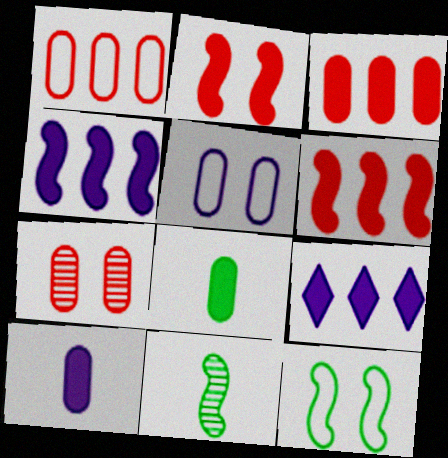[[2, 8, 9]]